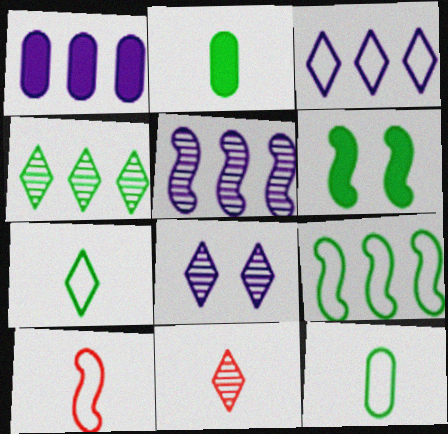[[1, 3, 5], 
[4, 6, 12], 
[4, 8, 11], 
[5, 6, 10]]